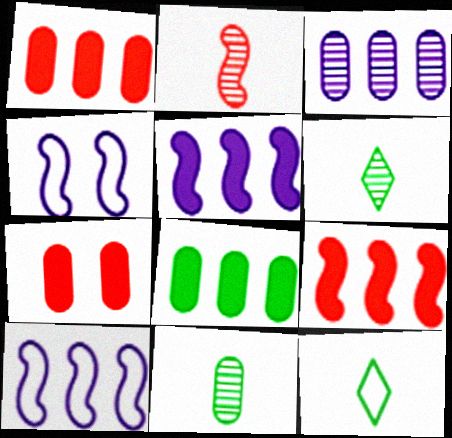[[1, 4, 6], 
[6, 7, 10]]